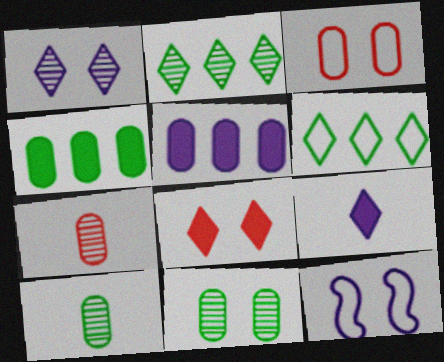[[3, 5, 10], 
[8, 11, 12]]